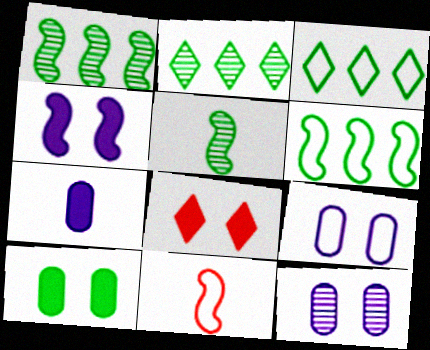[[1, 4, 11], 
[3, 5, 10], 
[3, 9, 11], 
[4, 8, 10]]